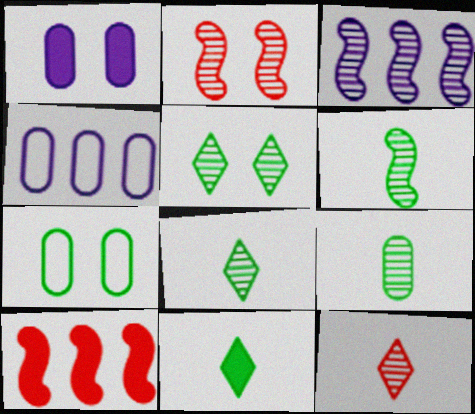[[1, 10, 11], 
[2, 3, 6], 
[2, 4, 11], 
[6, 8, 9]]